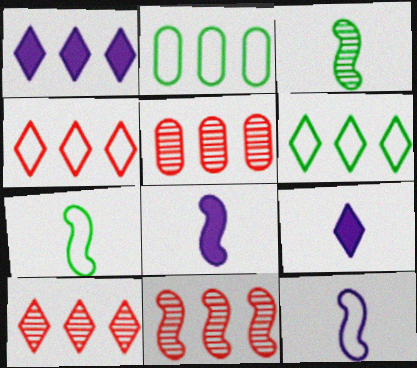[[1, 2, 11], 
[1, 6, 10], 
[5, 10, 11]]